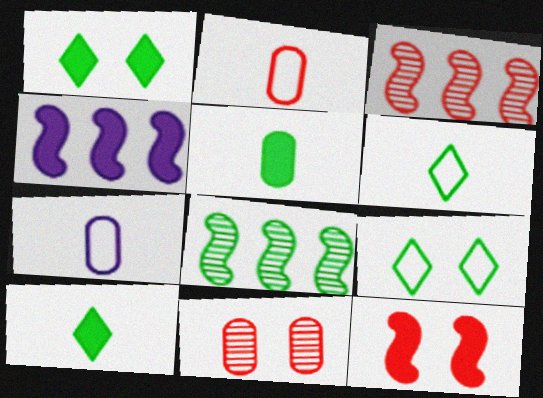[[1, 3, 7], 
[4, 6, 11], 
[5, 8, 9]]